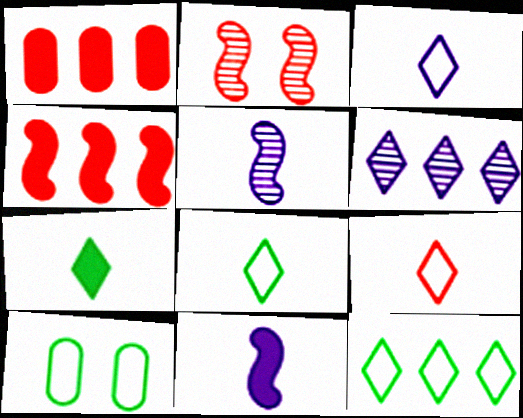[[1, 2, 9], 
[3, 8, 9]]